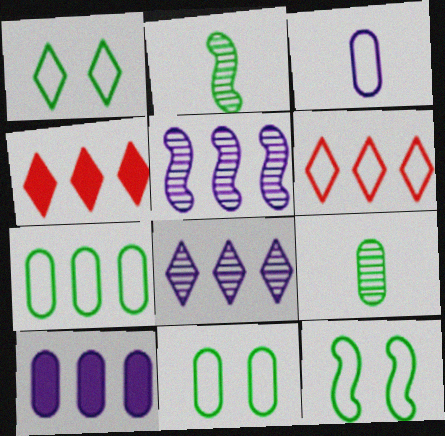[[1, 11, 12], 
[3, 6, 12], 
[4, 5, 7]]